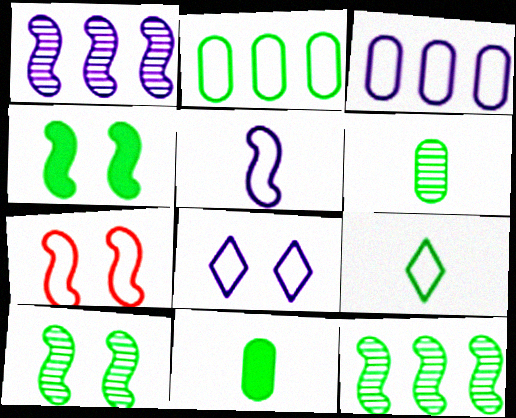[[3, 5, 8], 
[3, 7, 9]]